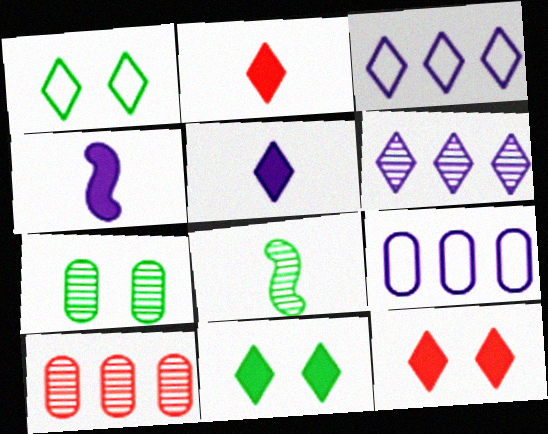[[1, 2, 6], 
[1, 4, 10], 
[8, 9, 12]]